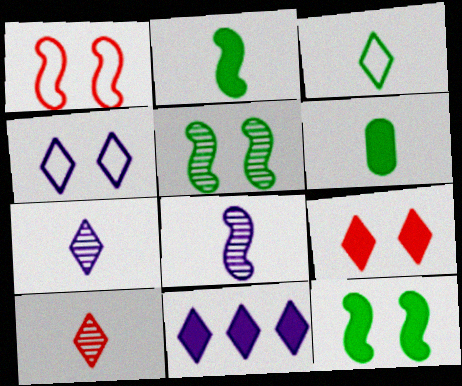[[4, 7, 11]]